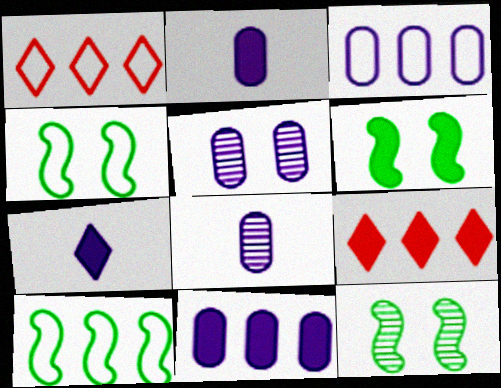[[1, 2, 12], 
[1, 3, 10], 
[1, 6, 8], 
[2, 3, 5], 
[2, 6, 9], 
[4, 6, 12], 
[4, 8, 9]]